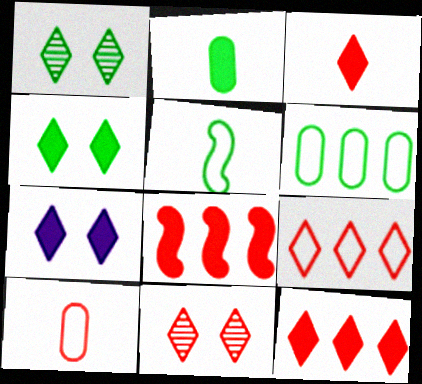[[2, 7, 8], 
[3, 9, 11], 
[8, 10, 11]]